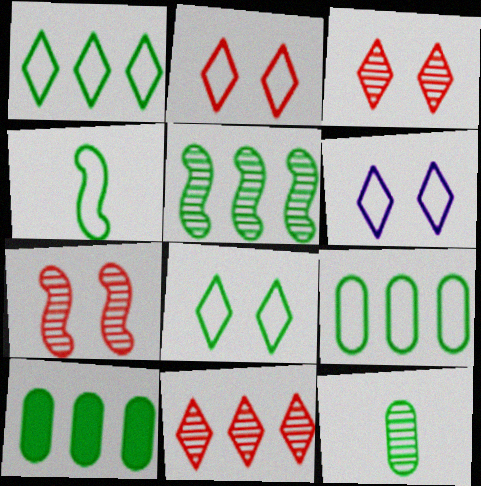[[1, 5, 10], 
[2, 6, 8], 
[4, 8, 9]]